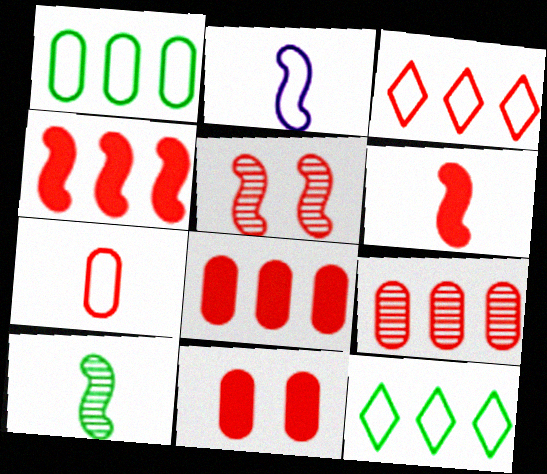[[2, 6, 10], 
[3, 4, 9], 
[7, 9, 11]]